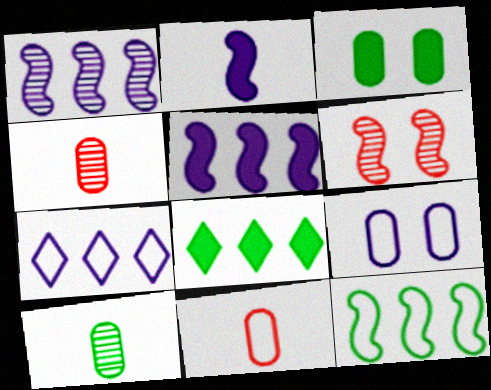[[2, 6, 12]]